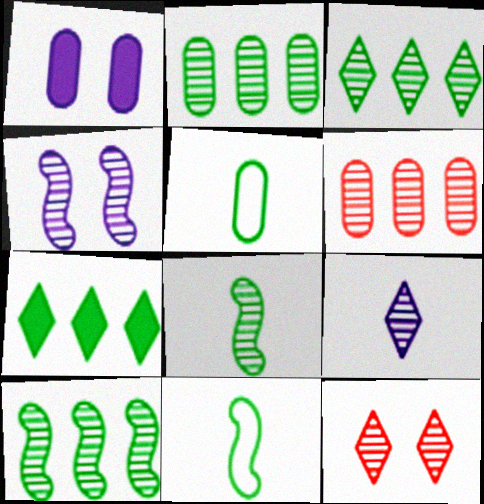[[1, 5, 6], 
[2, 3, 10], 
[3, 9, 12]]